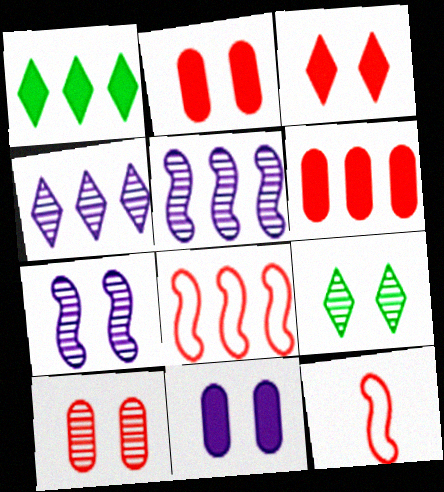[[7, 9, 10]]